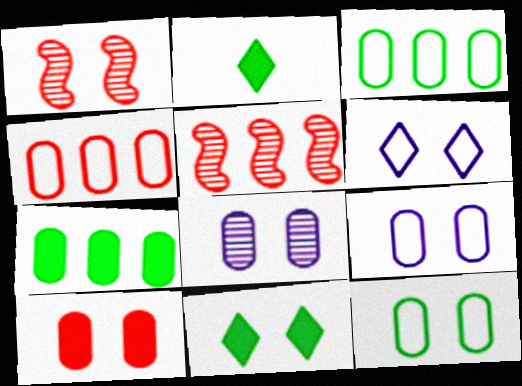[[1, 9, 11], 
[2, 5, 9], 
[8, 10, 12]]